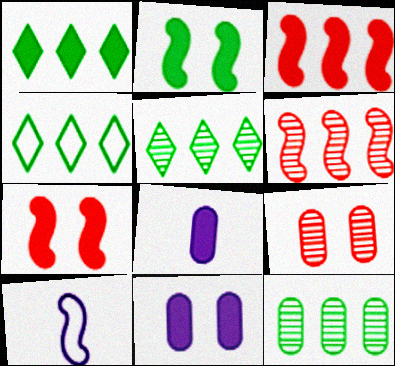[[1, 4, 5], 
[1, 7, 8], 
[1, 9, 10], 
[2, 6, 10]]